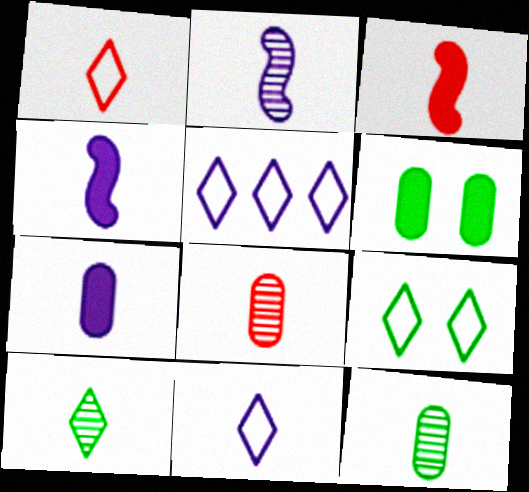[[1, 3, 8], 
[1, 4, 12], 
[1, 5, 9], 
[2, 7, 11], 
[2, 8, 10], 
[3, 11, 12]]